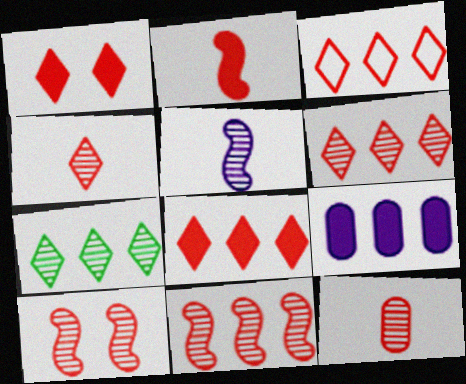[[1, 3, 4], 
[3, 6, 8], 
[6, 10, 12]]